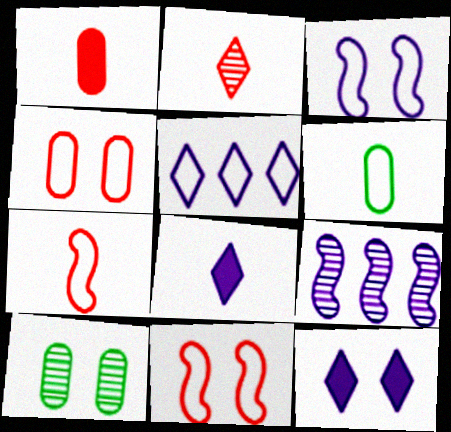[[1, 2, 7], 
[2, 9, 10], 
[5, 6, 11], 
[10, 11, 12]]